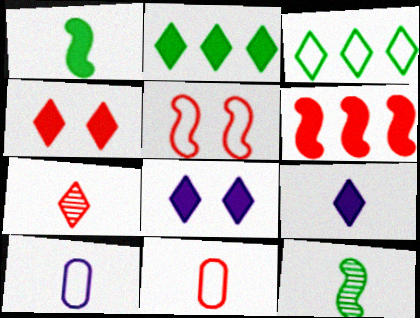[[1, 7, 10], 
[2, 4, 9], 
[3, 5, 10], 
[3, 7, 8], 
[9, 11, 12]]